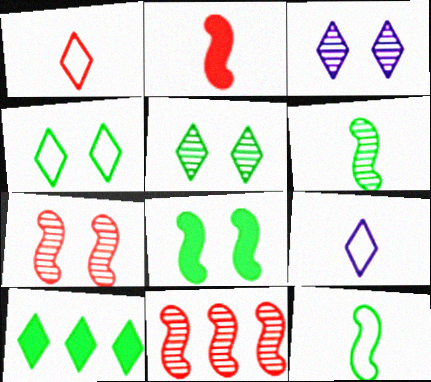[[1, 3, 10]]